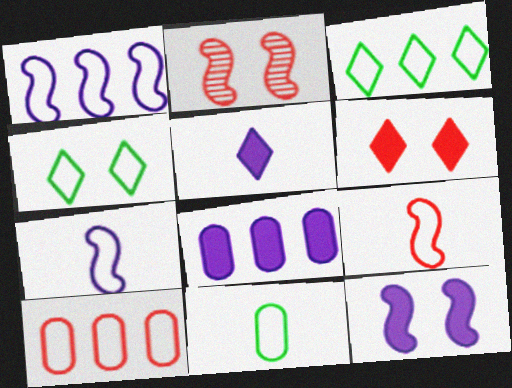[[1, 3, 10], 
[4, 7, 10], 
[5, 8, 12]]